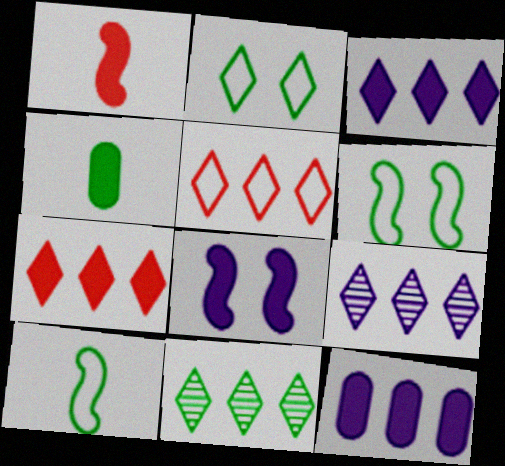[[3, 5, 11], 
[4, 6, 11], 
[4, 7, 8]]